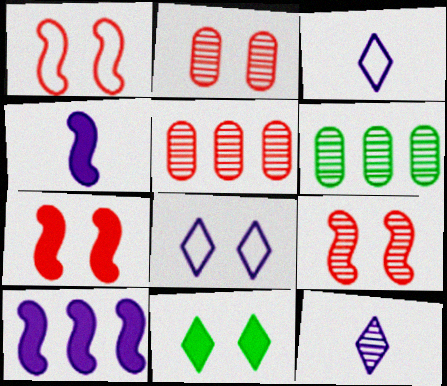[[1, 7, 9], 
[3, 6, 7], 
[6, 9, 12]]